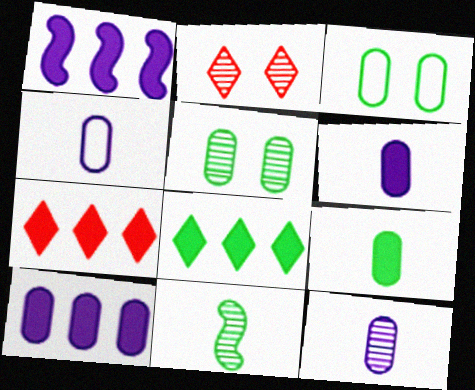[[3, 8, 11], 
[4, 6, 12]]